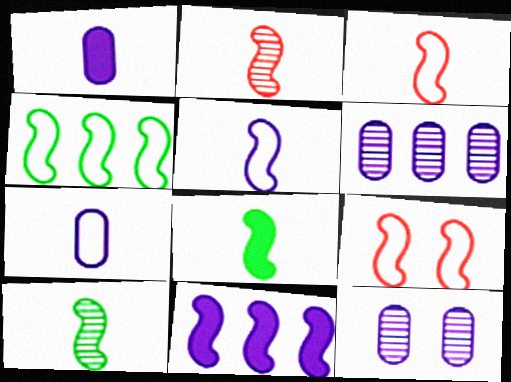[[2, 5, 8], 
[4, 5, 9], 
[9, 10, 11]]